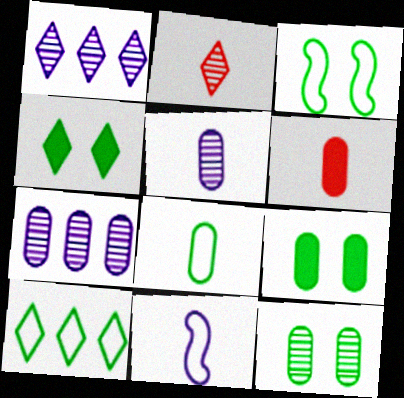[[1, 3, 6], 
[3, 4, 12], 
[3, 8, 10], 
[5, 6, 8]]